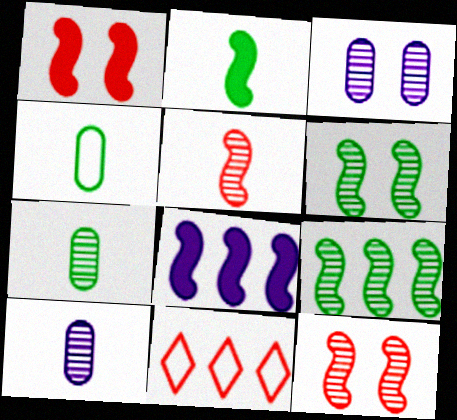[[1, 2, 8], 
[2, 3, 11]]